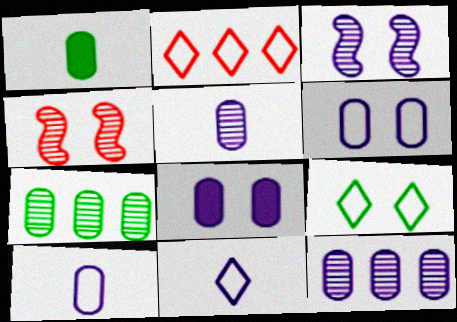[[1, 2, 3], 
[2, 9, 11], 
[4, 8, 9], 
[8, 10, 12]]